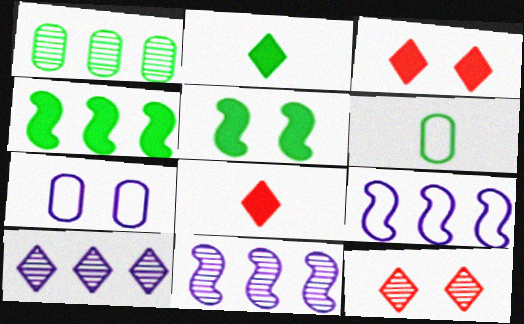[[3, 6, 11], 
[5, 7, 12]]